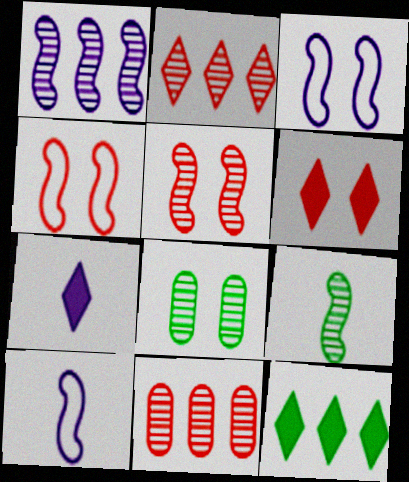[[1, 5, 9], 
[3, 6, 8], 
[6, 7, 12]]